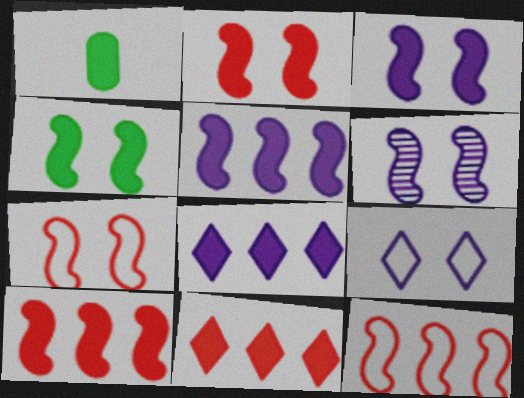[[1, 2, 8], 
[1, 3, 11], 
[2, 3, 4], 
[4, 6, 7]]